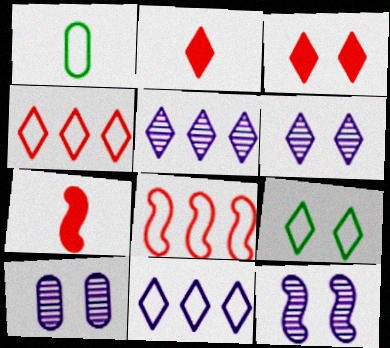[[2, 5, 9], 
[3, 6, 9], 
[6, 10, 12]]